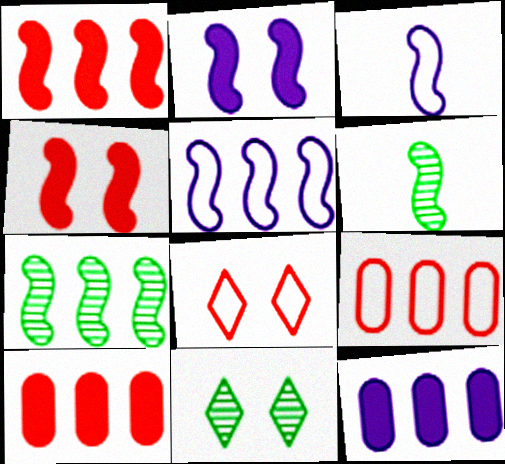[[1, 5, 7], 
[3, 4, 7], 
[3, 10, 11], 
[4, 5, 6], 
[6, 8, 12]]